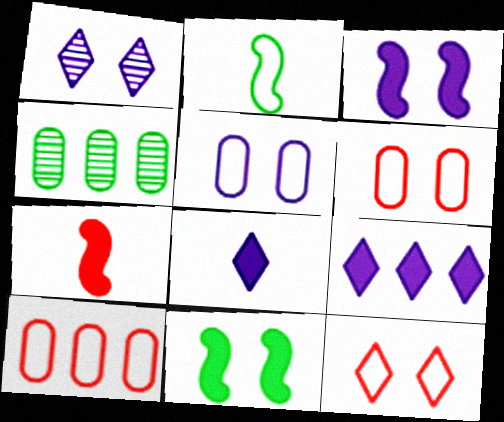[[1, 3, 5], 
[1, 6, 11]]